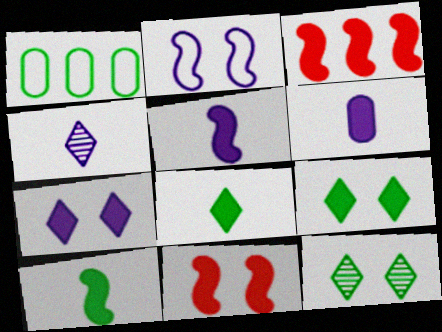[[1, 4, 11], 
[1, 10, 12], 
[3, 6, 9]]